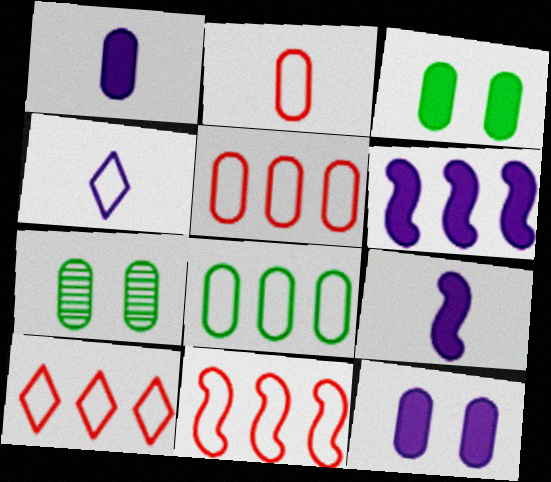[[1, 5, 7], 
[5, 10, 11], 
[7, 9, 10]]